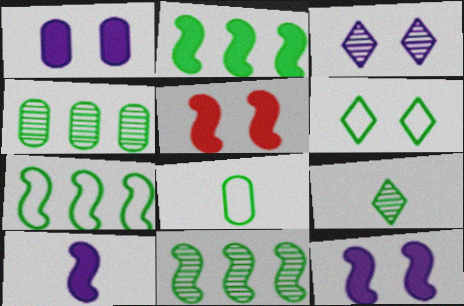[[2, 5, 10], 
[2, 7, 11], 
[6, 7, 8]]